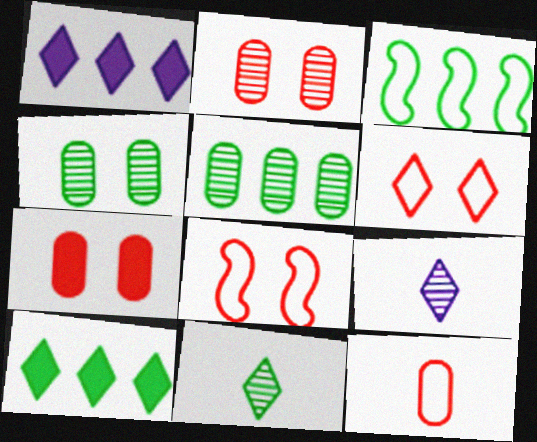[[1, 6, 11], 
[3, 5, 10], 
[3, 7, 9], 
[6, 9, 10]]